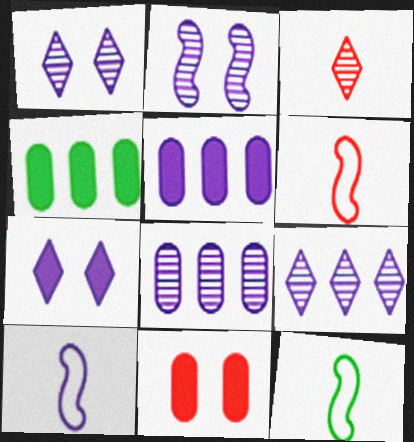[[1, 4, 6], 
[1, 5, 10], 
[6, 10, 12], 
[7, 8, 10], 
[9, 11, 12]]